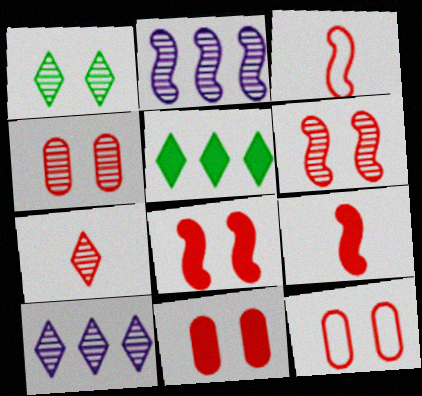[[1, 7, 10], 
[4, 11, 12]]